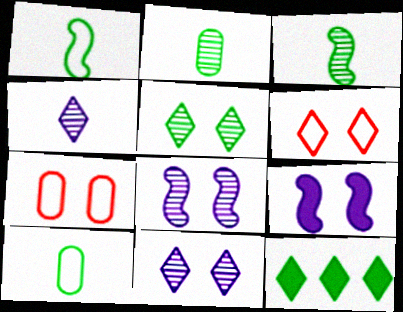[[4, 6, 12], 
[5, 7, 9]]